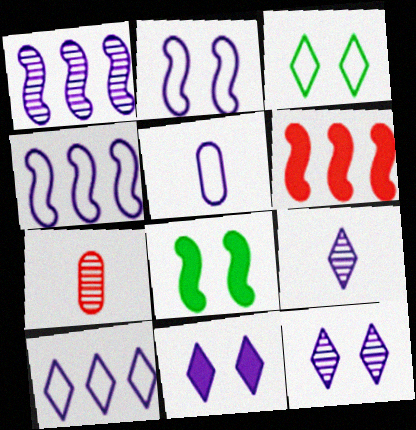[[1, 5, 11], 
[2, 5, 10], 
[7, 8, 10], 
[9, 10, 11]]